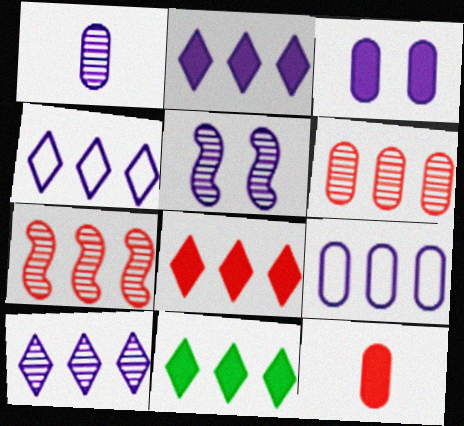[[1, 3, 9], 
[1, 5, 10], 
[2, 4, 10], 
[2, 8, 11], 
[7, 9, 11]]